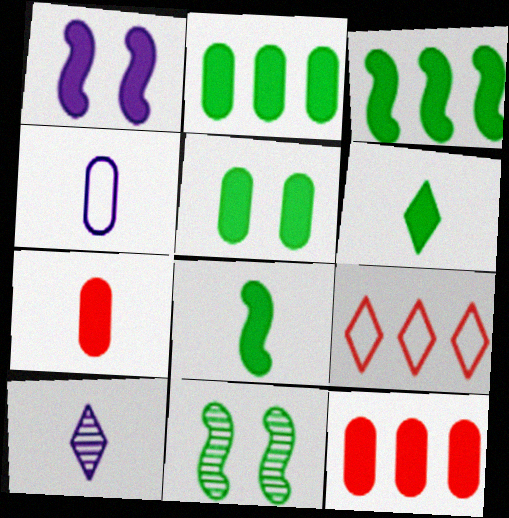[[1, 6, 12], 
[3, 5, 6]]